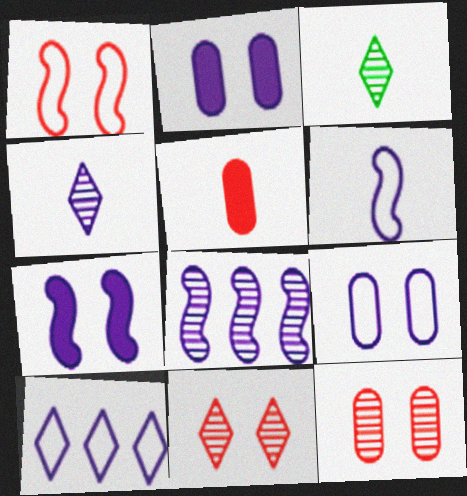[[3, 5, 6], 
[3, 8, 12], 
[6, 7, 8], 
[6, 9, 10]]